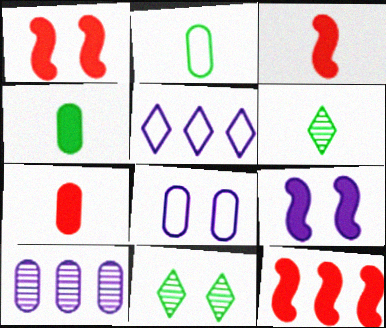[[1, 3, 12], 
[1, 8, 11], 
[6, 8, 12]]